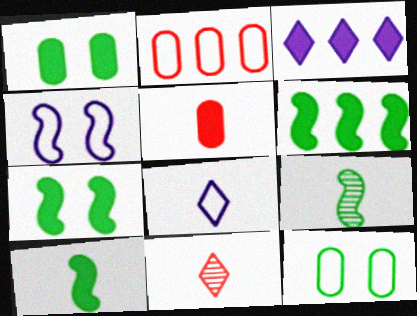[[3, 5, 7], 
[5, 8, 9], 
[6, 7, 10]]